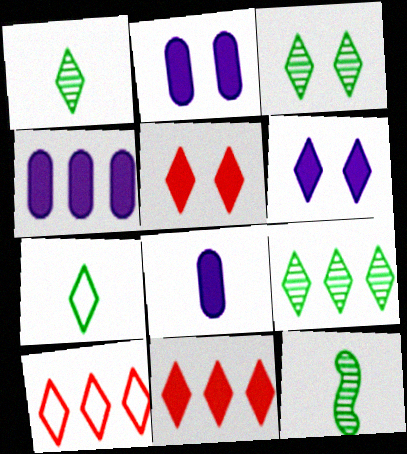[[1, 3, 9], 
[1, 6, 10], 
[2, 4, 8], 
[2, 10, 12]]